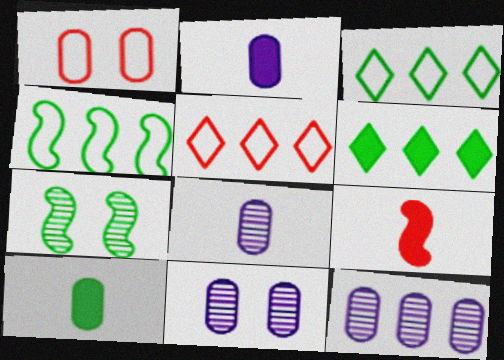[[1, 10, 12], 
[2, 5, 7], 
[3, 7, 10], 
[3, 9, 11], 
[8, 11, 12]]